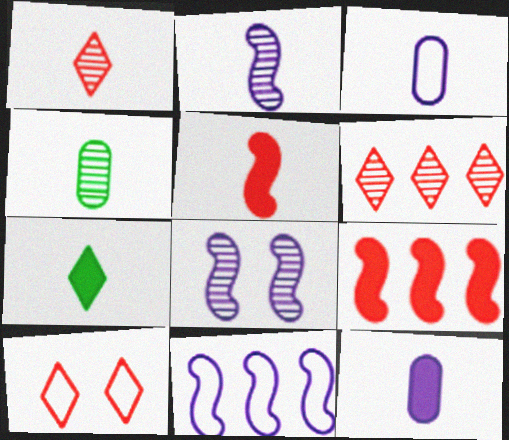[[1, 2, 4], 
[4, 6, 8], 
[5, 7, 12]]